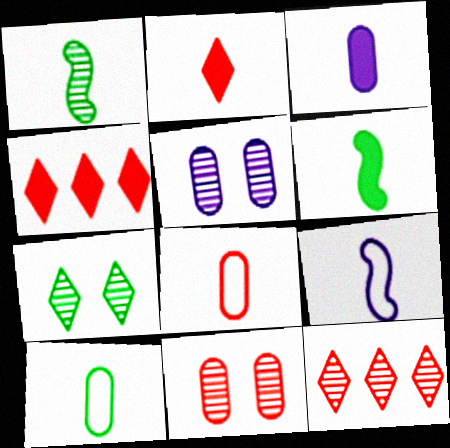[[1, 5, 12], 
[2, 3, 6]]